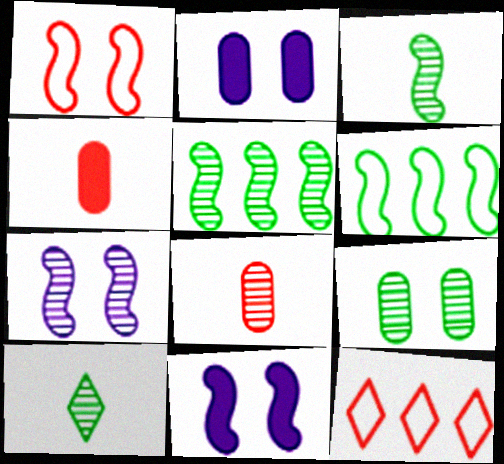[[2, 3, 12], 
[5, 9, 10]]